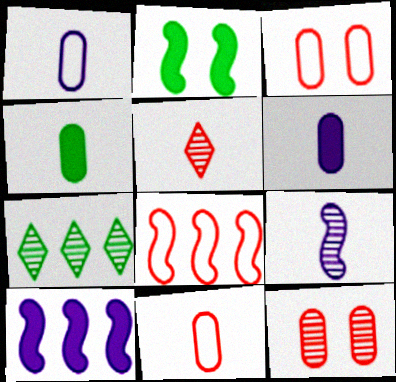[[2, 8, 9], 
[7, 9, 12]]